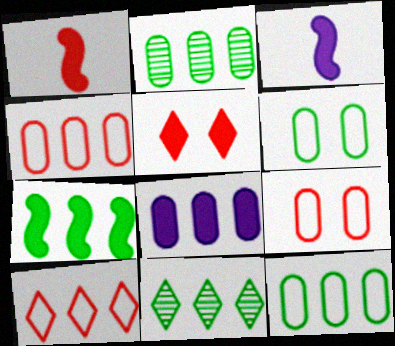[[2, 4, 8], 
[3, 9, 11], 
[7, 11, 12]]